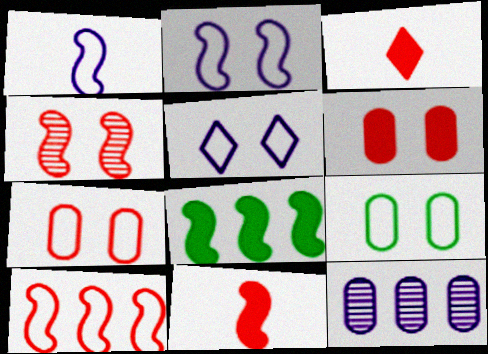[[1, 4, 8], 
[4, 10, 11]]